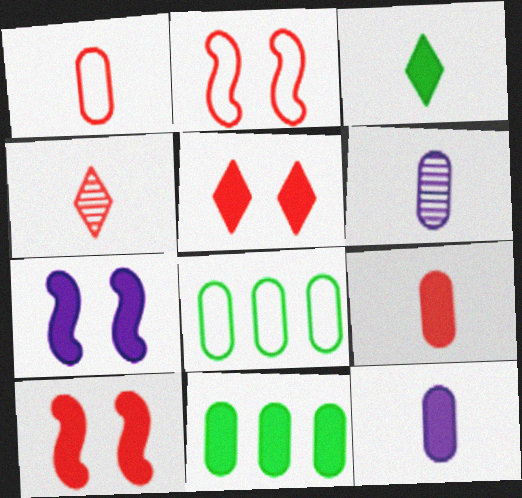[[4, 7, 8]]